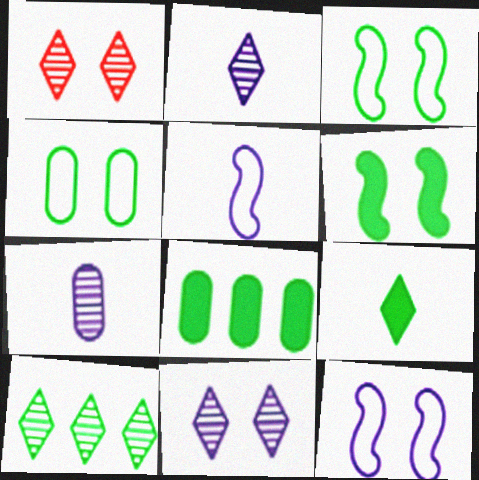[[1, 2, 10], 
[1, 5, 8], 
[6, 8, 9]]